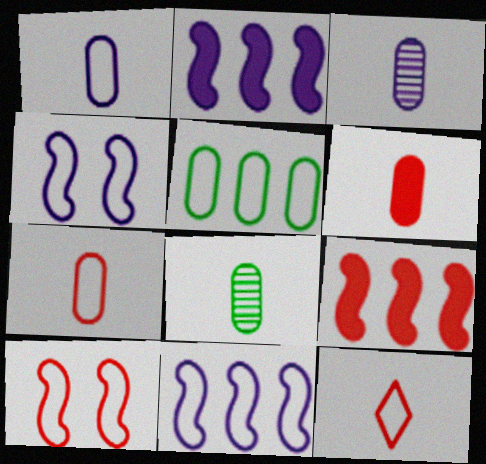[[1, 6, 8], 
[4, 5, 12]]